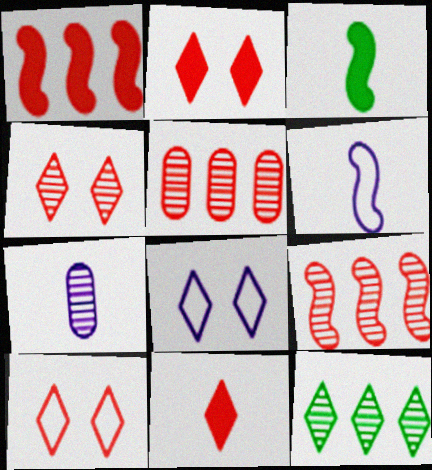[[2, 4, 10], 
[3, 5, 8], 
[8, 11, 12]]